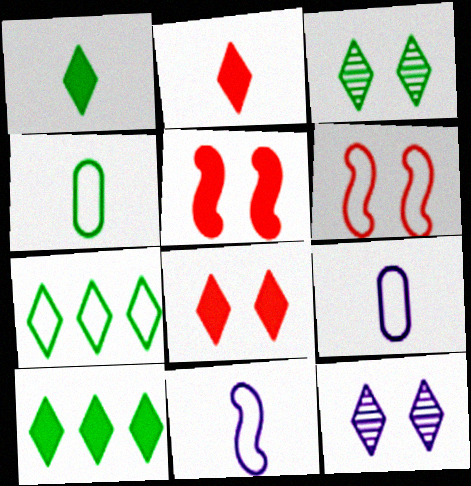[[1, 3, 7], 
[2, 7, 12], 
[6, 7, 9]]